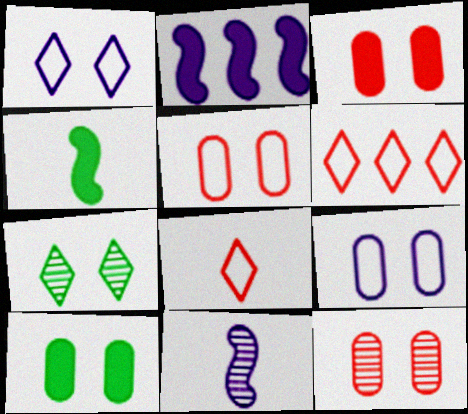[[3, 5, 12], 
[6, 10, 11], 
[9, 10, 12]]